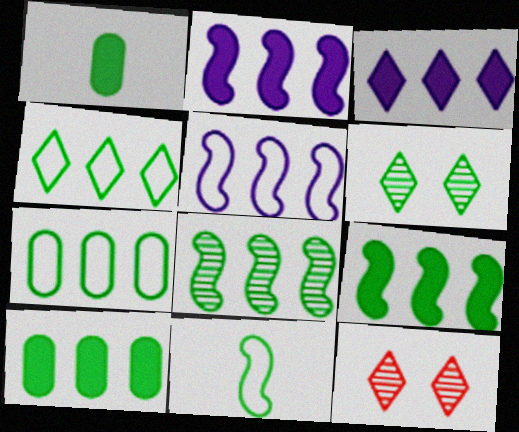[[1, 5, 12], 
[4, 8, 10], 
[6, 10, 11]]